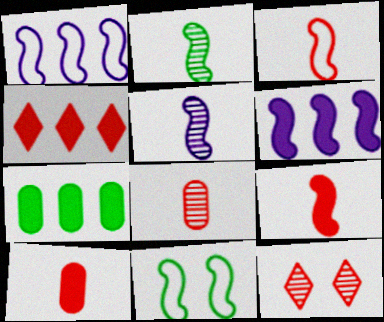[[1, 3, 11], 
[4, 6, 7]]